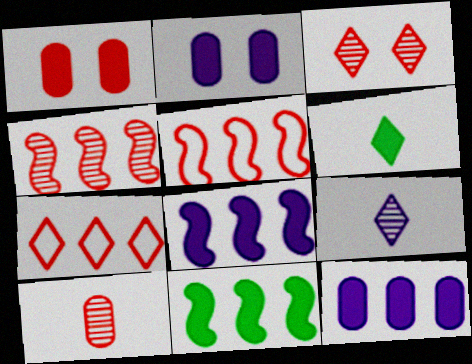[[1, 6, 8], 
[3, 4, 10]]